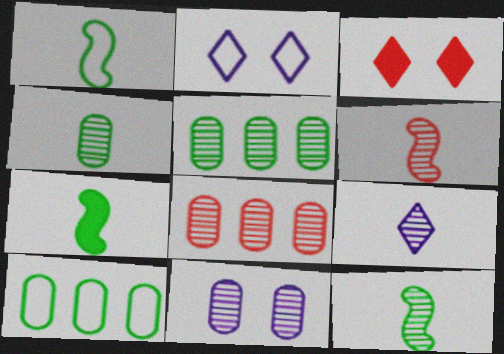[[1, 7, 12], 
[2, 7, 8], 
[4, 6, 9], 
[4, 8, 11]]